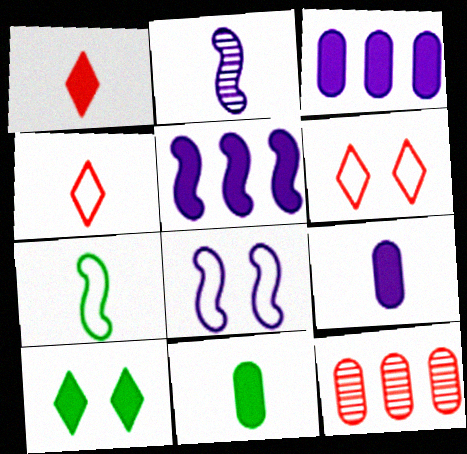[[2, 4, 11], 
[2, 5, 8]]